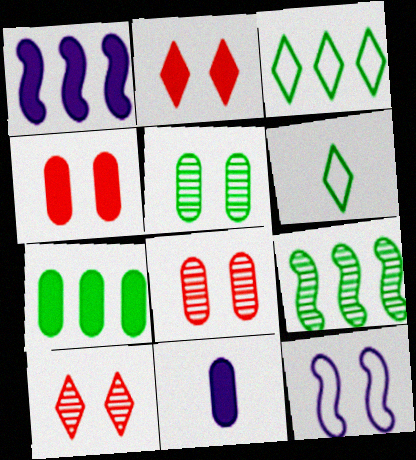[[1, 6, 8], 
[2, 5, 12], 
[3, 7, 9], 
[4, 7, 11]]